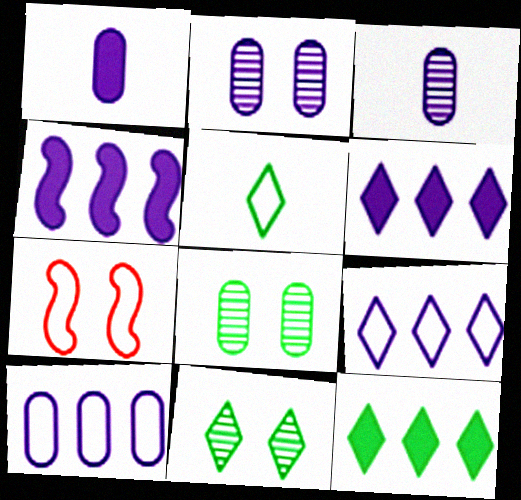[[1, 2, 10], 
[3, 7, 12], 
[5, 7, 10], 
[5, 11, 12]]